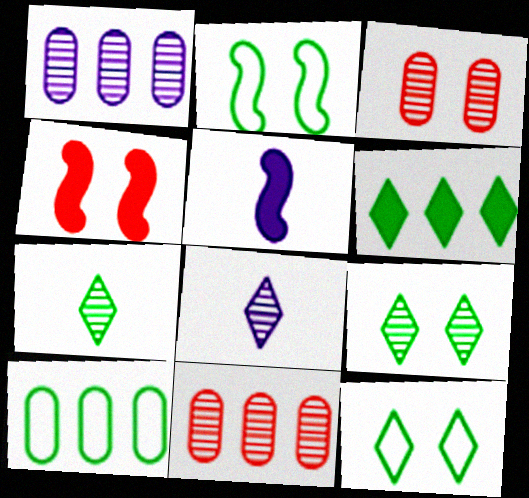[[4, 8, 10], 
[5, 11, 12], 
[6, 7, 12]]